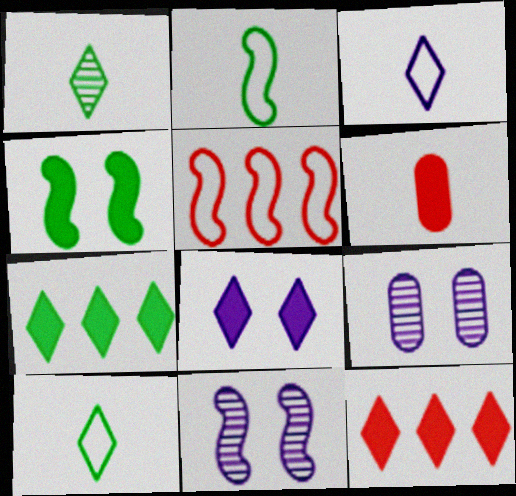[[2, 9, 12]]